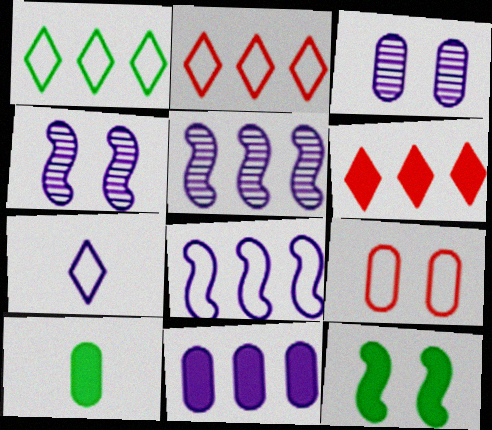[[2, 4, 10], 
[4, 7, 11]]